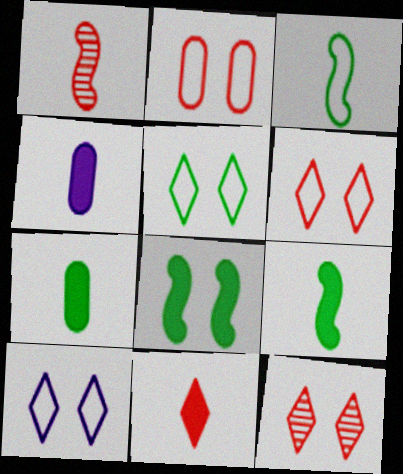[[4, 9, 11], 
[5, 6, 10]]